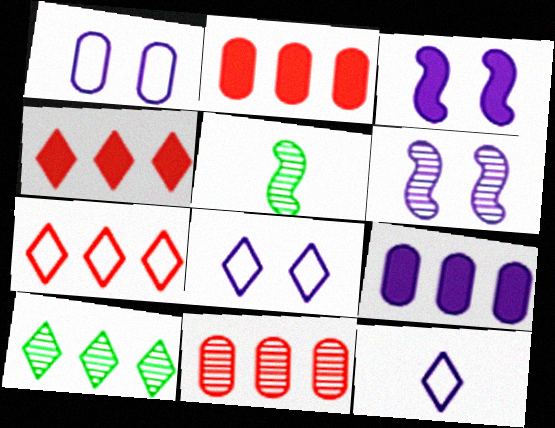[[1, 4, 5], 
[2, 5, 8], 
[6, 9, 12]]